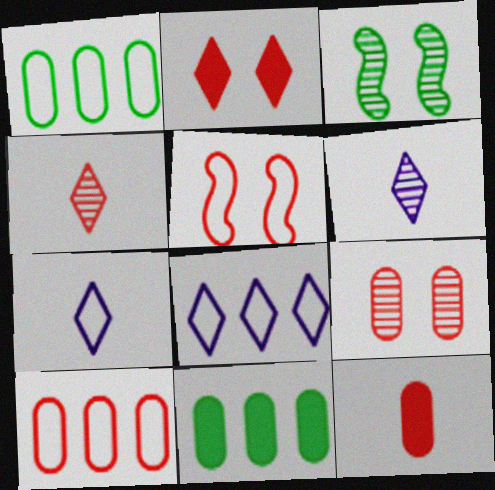[[1, 5, 7], 
[2, 5, 9], 
[3, 8, 12], 
[5, 6, 11], 
[9, 10, 12]]